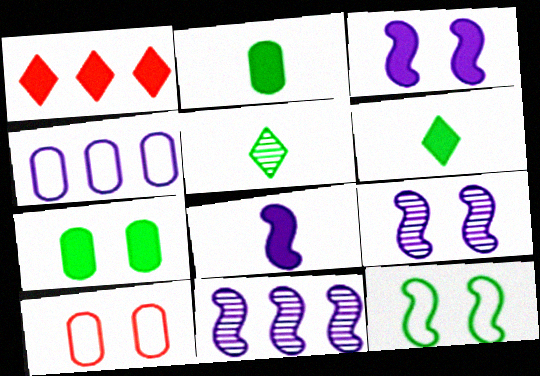[[1, 2, 3], 
[1, 7, 8], 
[6, 10, 11]]